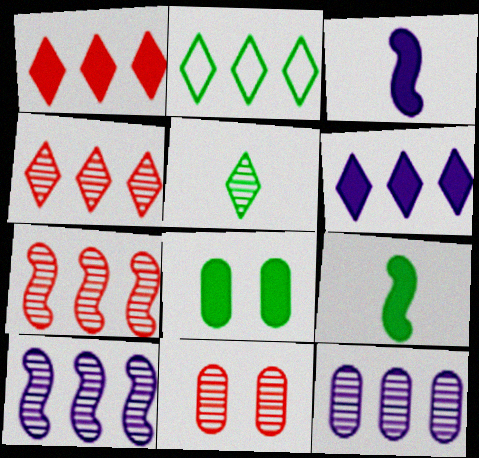[[1, 3, 8], 
[2, 3, 11], 
[2, 4, 6], 
[5, 10, 11]]